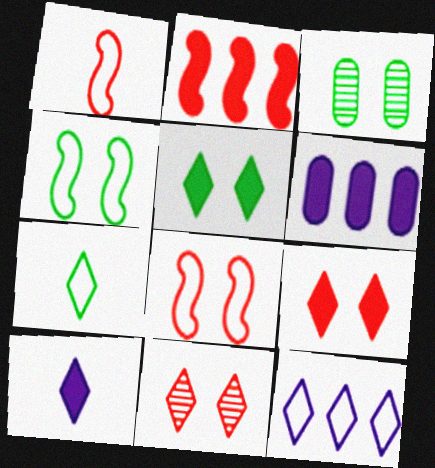[[3, 4, 5]]